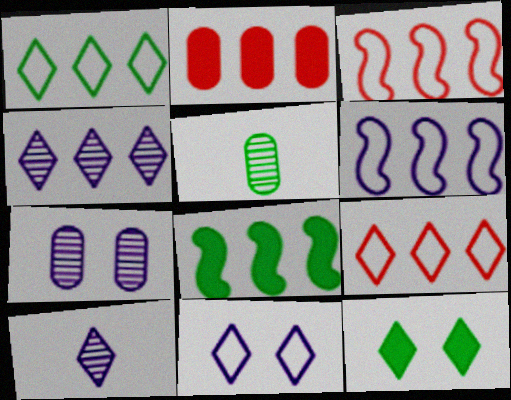[[9, 10, 12]]